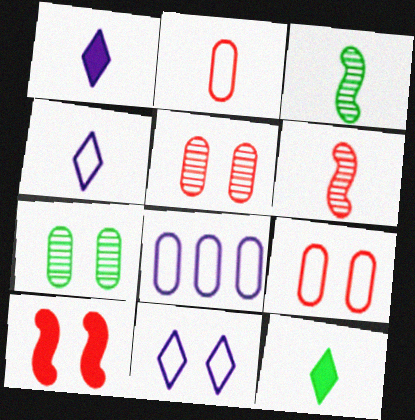[[1, 2, 3], 
[7, 10, 11]]